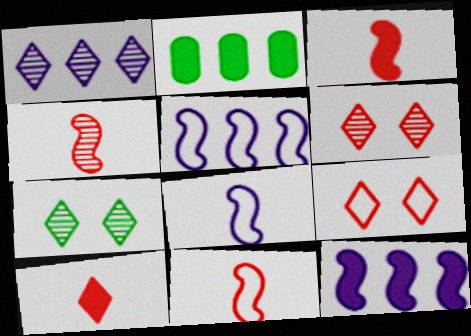[[2, 6, 8], 
[3, 4, 11]]